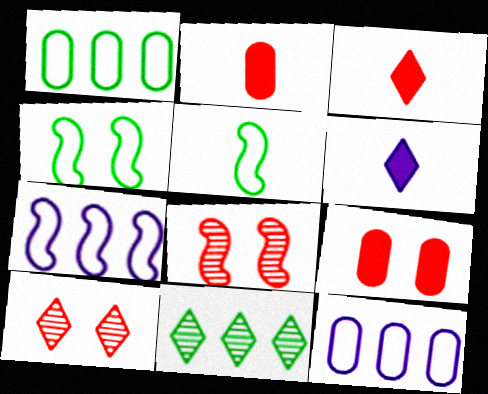[[1, 6, 8]]